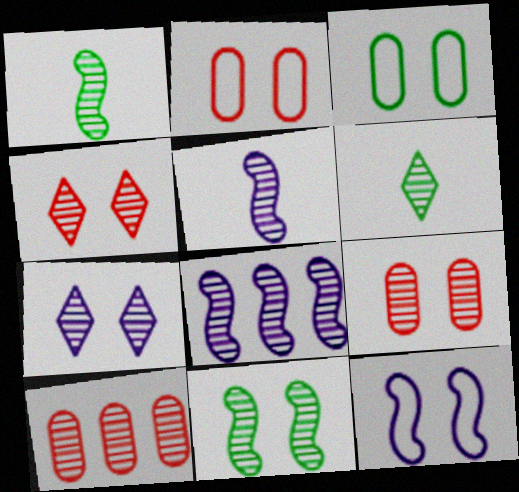[[1, 7, 10], 
[6, 8, 9], 
[7, 9, 11]]